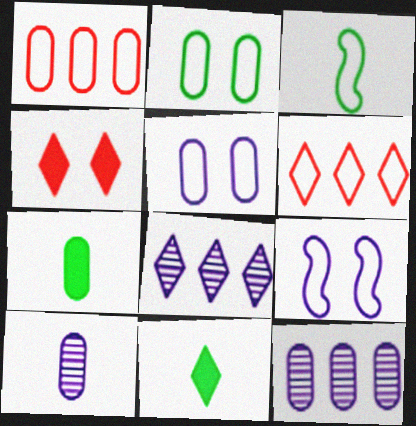[[3, 4, 12], 
[3, 5, 6]]